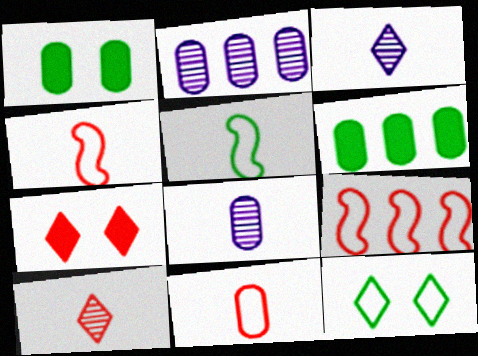[[1, 2, 11], 
[1, 3, 9], 
[2, 5, 7]]